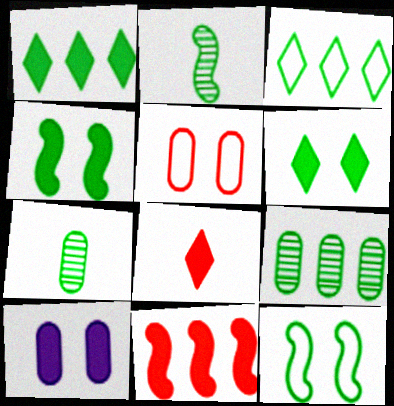[[1, 7, 12], 
[3, 4, 7]]